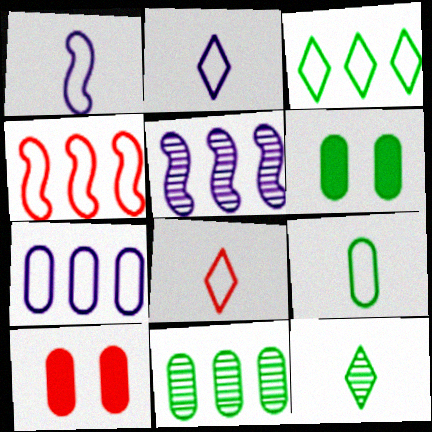[[1, 8, 9], 
[3, 4, 7], 
[5, 6, 8], 
[6, 9, 11]]